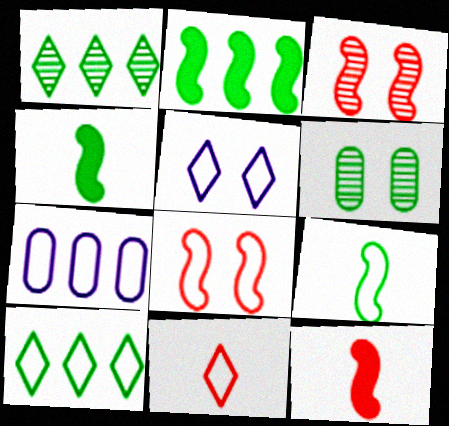[[4, 6, 10], 
[5, 10, 11]]